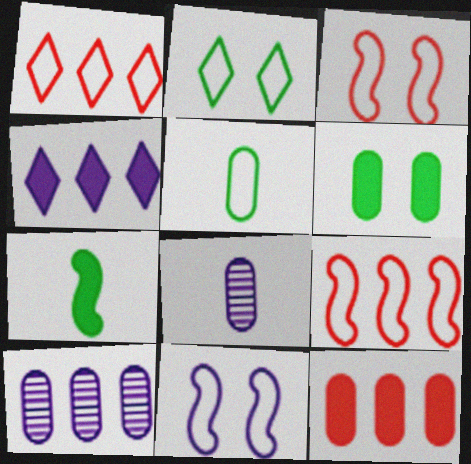[[1, 5, 11], 
[4, 8, 11]]